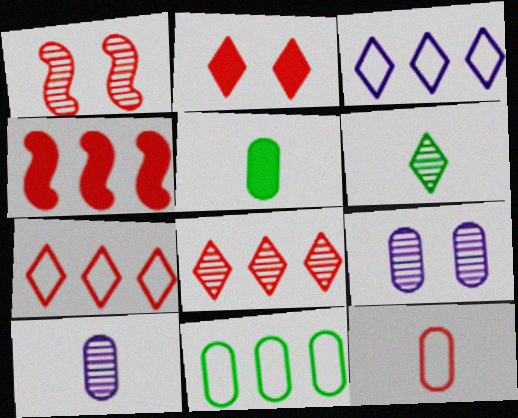[[1, 3, 5], 
[2, 3, 6], 
[5, 10, 12]]